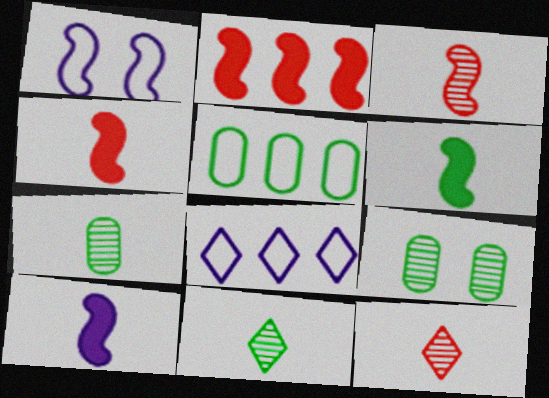[[4, 6, 10], 
[4, 8, 9]]